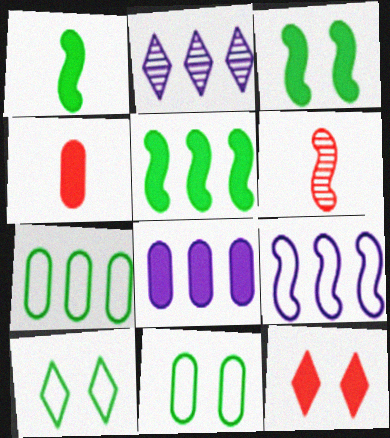[[1, 3, 5], 
[1, 8, 12], 
[2, 8, 9], 
[3, 6, 9], 
[6, 8, 10]]